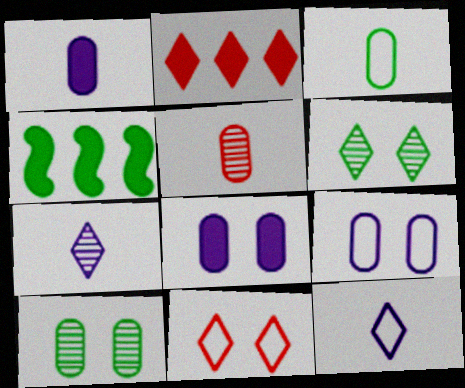[[1, 3, 5], 
[2, 6, 12], 
[3, 4, 6]]